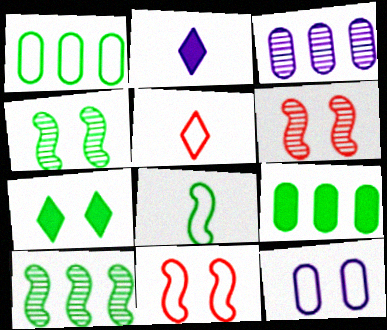[[1, 2, 6], 
[6, 7, 12]]